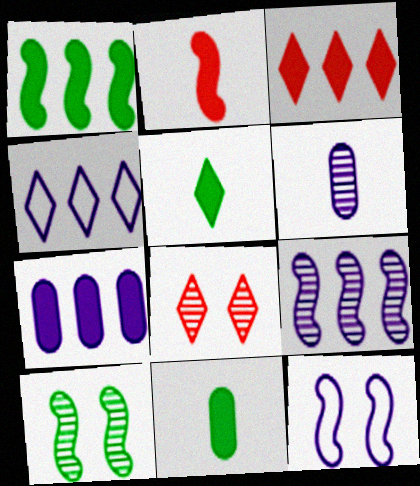[[1, 3, 7], 
[4, 5, 8], 
[4, 7, 9]]